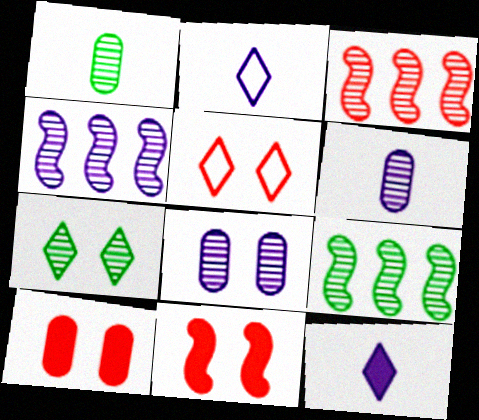[[1, 7, 9], 
[2, 9, 10], 
[3, 4, 9], 
[3, 6, 7]]